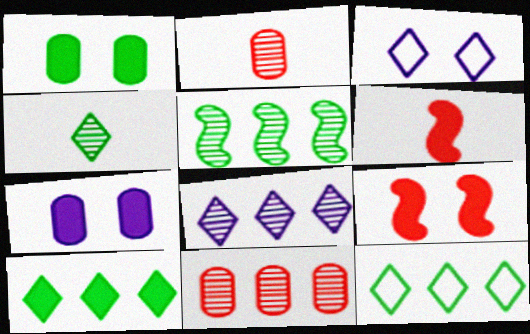[[5, 8, 11], 
[6, 7, 10]]